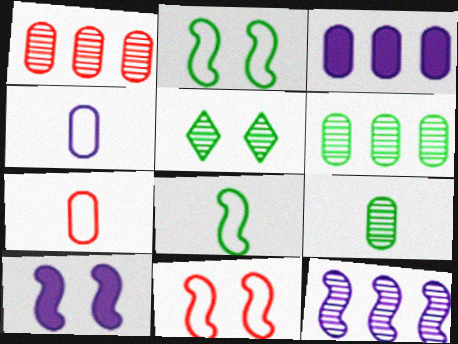[]